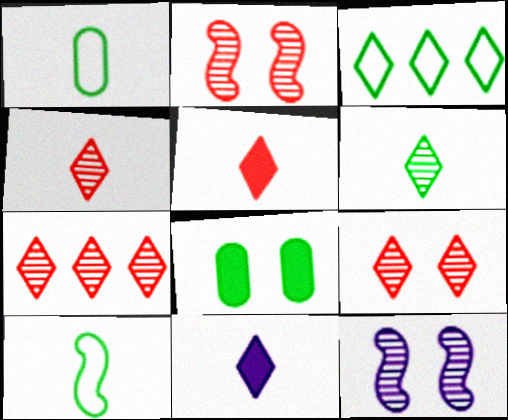[[3, 9, 11], 
[4, 7, 9]]